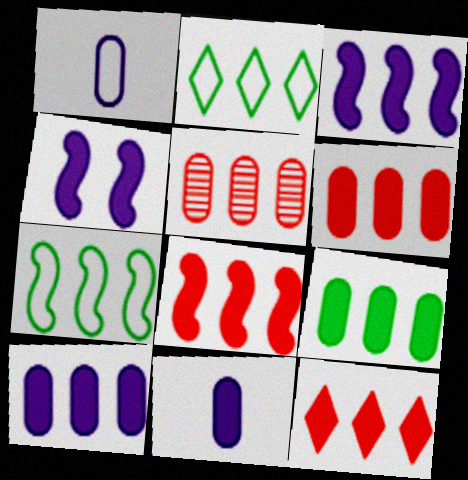[[2, 3, 5], 
[3, 9, 12], 
[6, 8, 12], 
[6, 9, 10]]